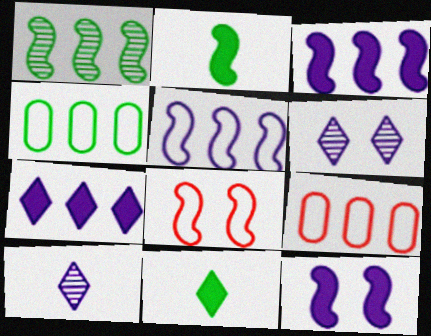[[1, 7, 9], 
[2, 6, 9]]